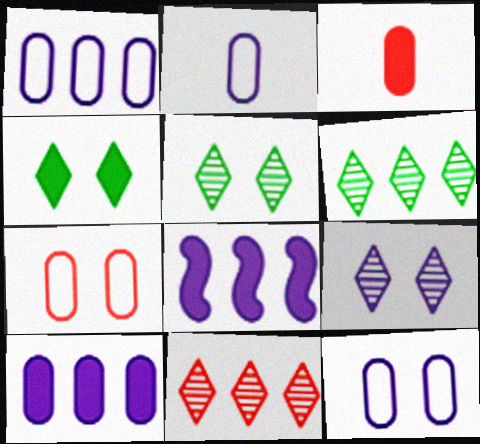[[1, 2, 12], 
[2, 8, 9], 
[3, 4, 8]]